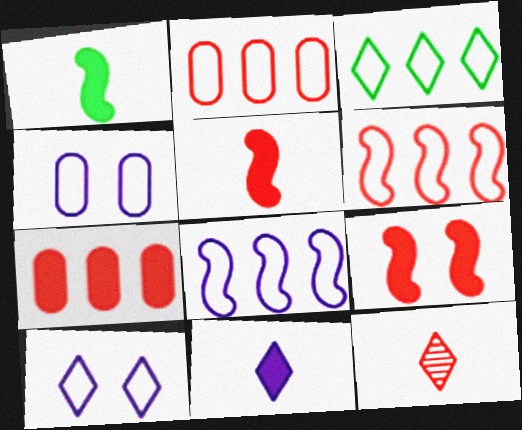[[2, 3, 8], 
[2, 9, 12]]